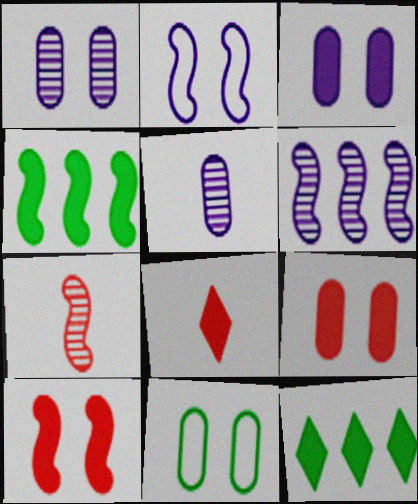[[1, 9, 11], 
[2, 4, 7], 
[3, 4, 8], 
[6, 8, 11]]